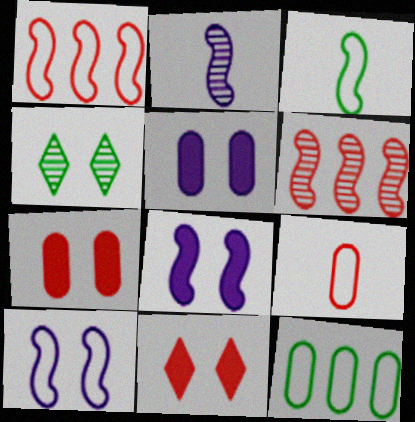[[1, 3, 10], 
[2, 11, 12], 
[3, 6, 8], 
[4, 7, 10], 
[6, 9, 11]]